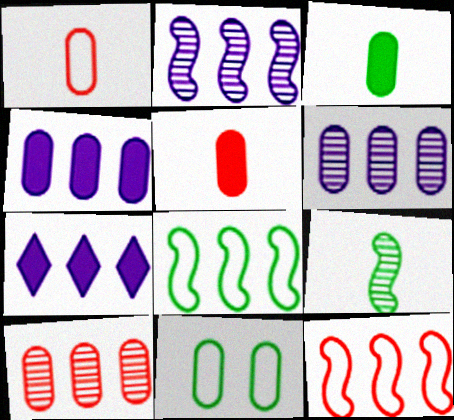[[5, 6, 11], 
[7, 8, 10]]